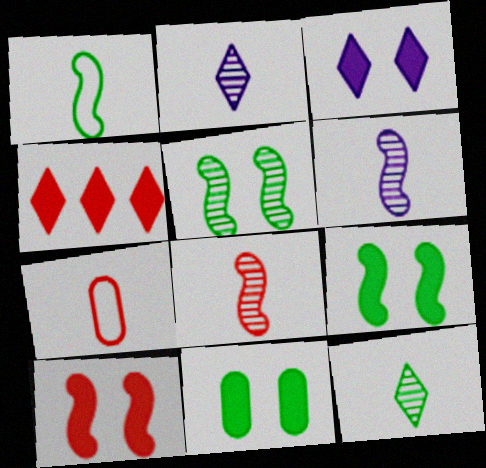[[3, 10, 11]]